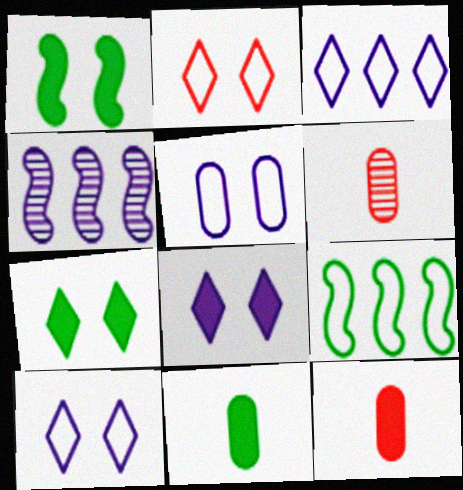[[1, 3, 6], 
[2, 4, 11], 
[6, 8, 9]]